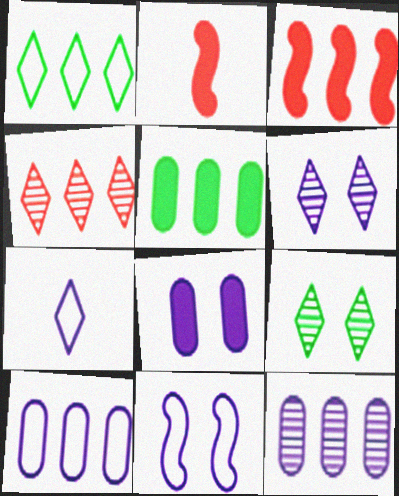[[1, 3, 12], 
[2, 9, 10], 
[6, 8, 11], 
[7, 10, 11]]